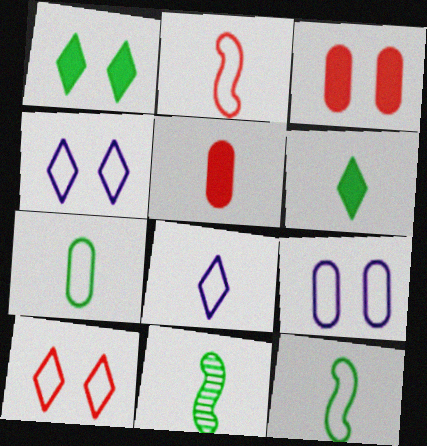[[2, 7, 8], 
[5, 8, 11], 
[6, 7, 11]]